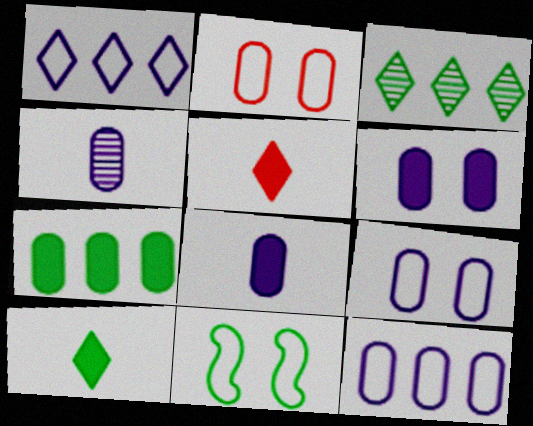[[2, 4, 7], 
[4, 6, 12]]